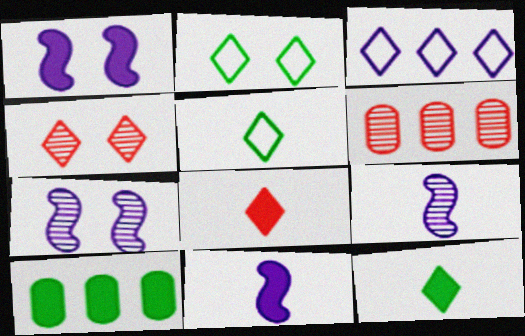[[1, 5, 6], 
[1, 8, 10], 
[2, 6, 11], 
[3, 4, 12]]